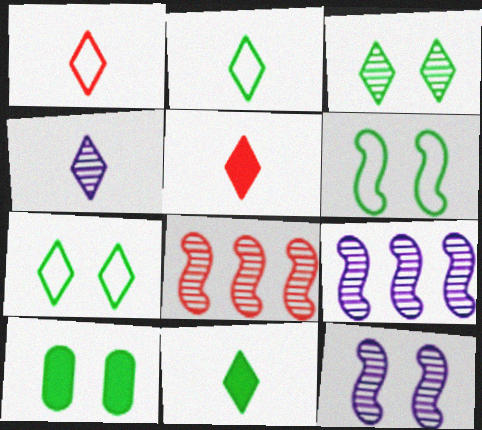[[1, 4, 11], 
[1, 9, 10], 
[2, 4, 5], 
[3, 6, 10]]